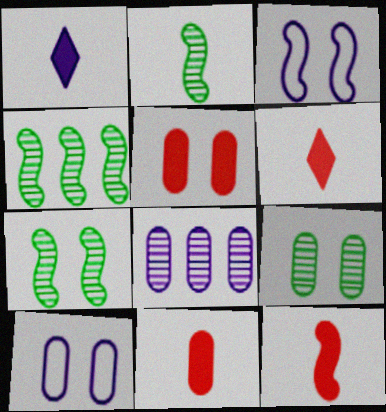[[1, 3, 8], 
[2, 4, 7], 
[3, 4, 12], 
[4, 6, 10], 
[5, 9, 10], 
[6, 11, 12]]